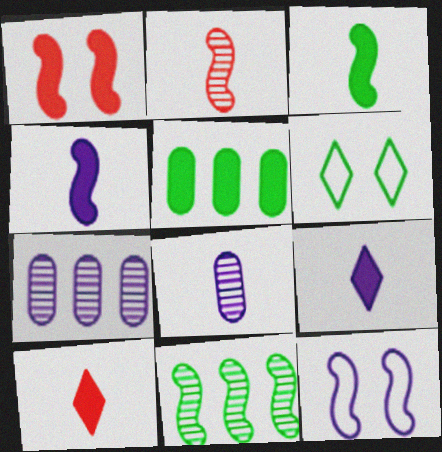[[1, 5, 9], 
[7, 9, 12]]